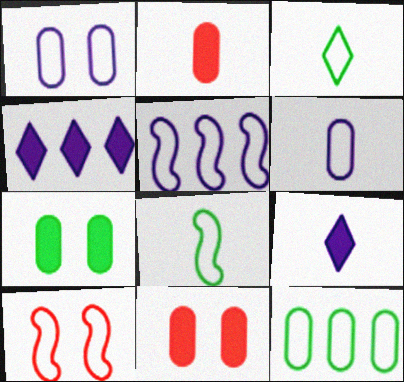[[5, 8, 10]]